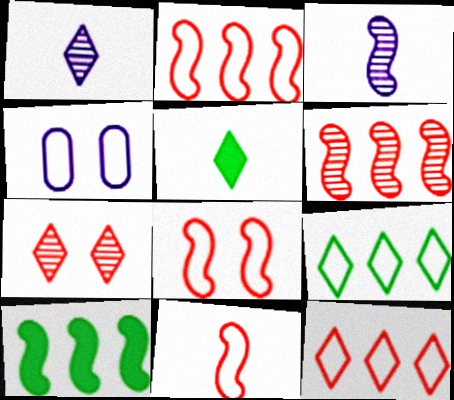[[2, 8, 11], 
[3, 8, 10], 
[4, 5, 6], 
[4, 9, 11]]